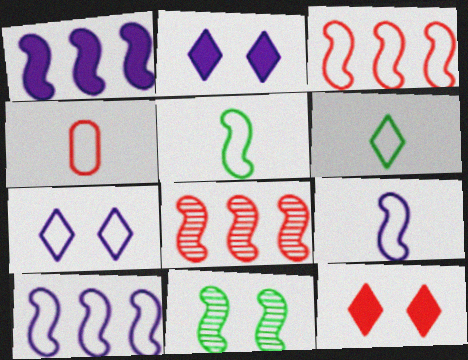[[4, 6, 9], 
[4, 8, 12]]